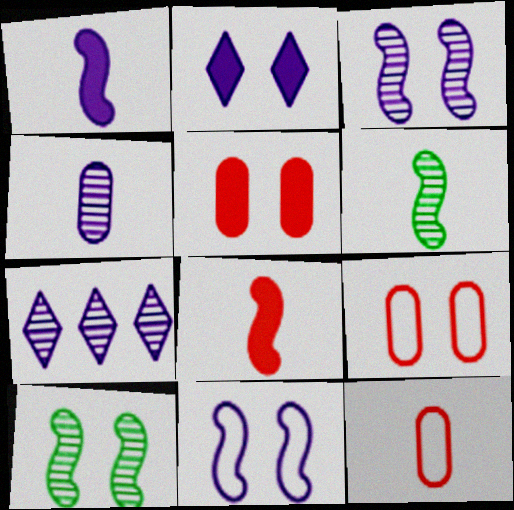[[2, 9, 10], 
[3, 4, 7]]